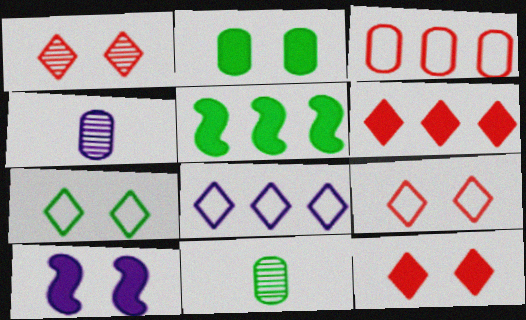[[1, 9, 12], 
[2, 3, 4], 
[2, 10, 12], 
[4, 5, 9], 
[4, 8, 10], 
[5, 7, 11]]